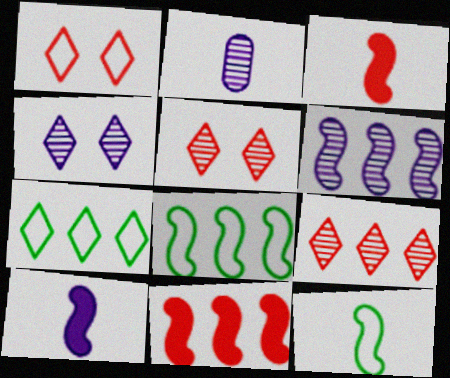[[2, 4, 6], 
[6, 8, 11]]